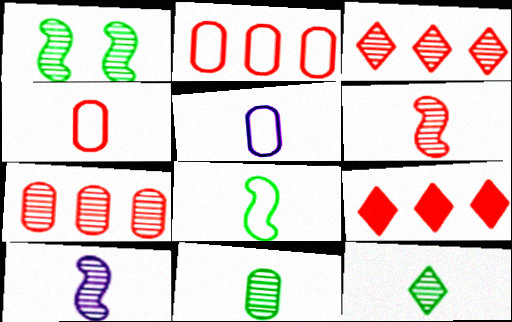[[1, 5, 9]]